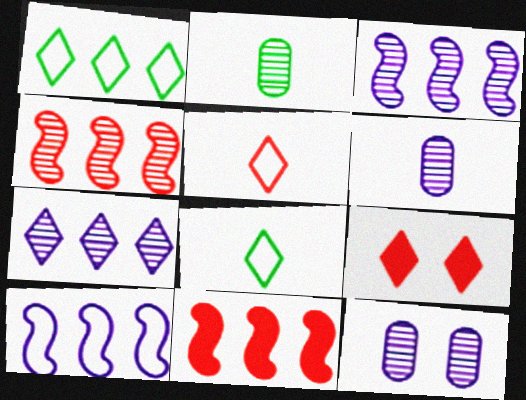[[2, 9, 10], 
[7, 8, 9], 
[8, 11, 12]]